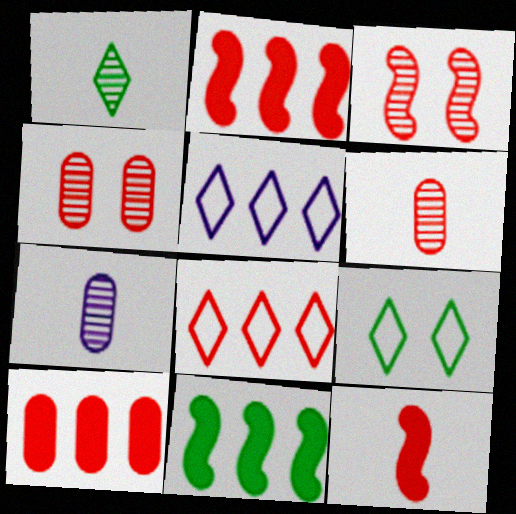[[2, 7, 9], 
[4, 8, 12]]